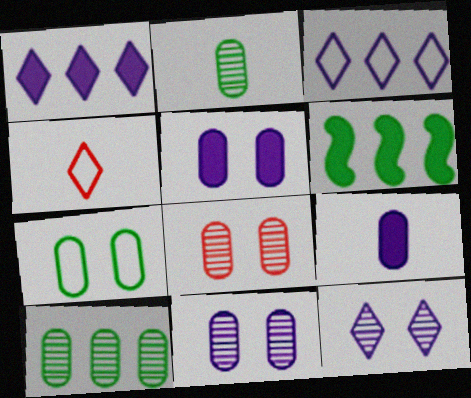[[4, 6, 11], 
[5, 7, 8]]